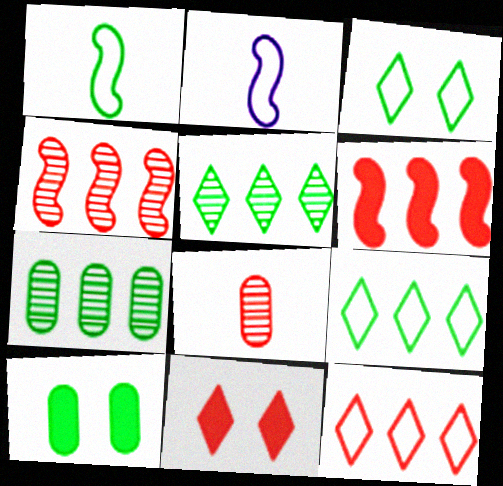[[1, 5, 10], 
[2, 7, 11]]